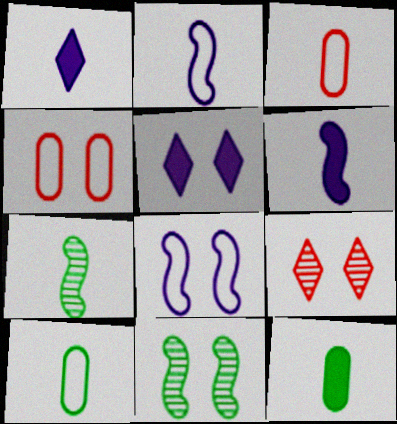[[1, 3, 7], 
[4, 5, 11]]